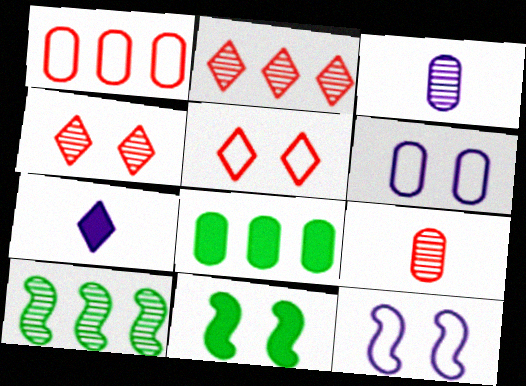[[3, 4, 10], 
[4, 6, 11], 
[6, 8, 9]]